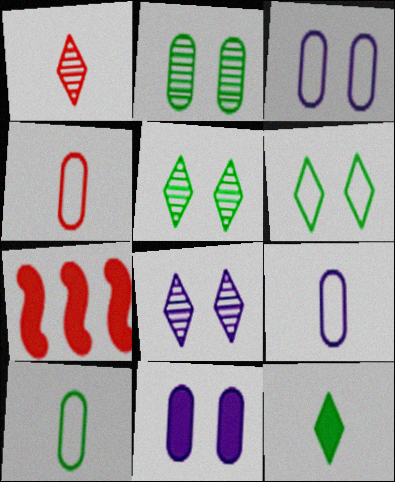[[4, 9, 10], 
[5, 7, 9], 
[7, 8, 10], 
[7, 11, 12]]